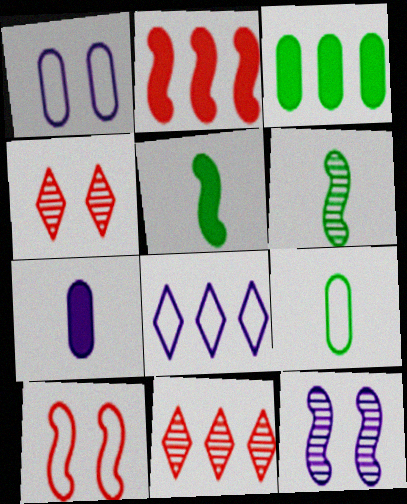[[1, 5, 11], 
[7, 8, 12], 
[8, 9, 10]]